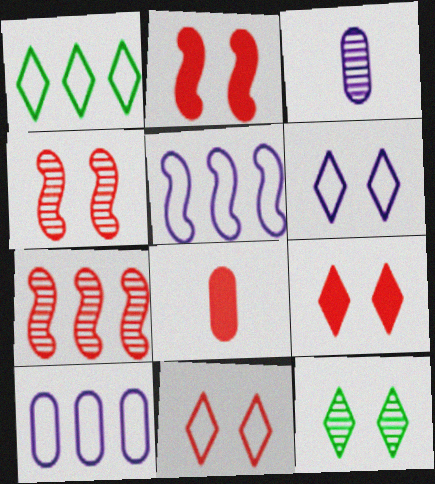[[1, 2, 3], 
[3, 7, 12], 
[5, 8, 12], 
[6, 9, 12], 
[7, 8, 11]]